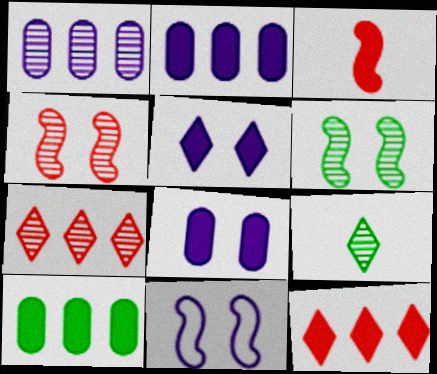[[1, 4, 9], 
[3, 5, 10]]